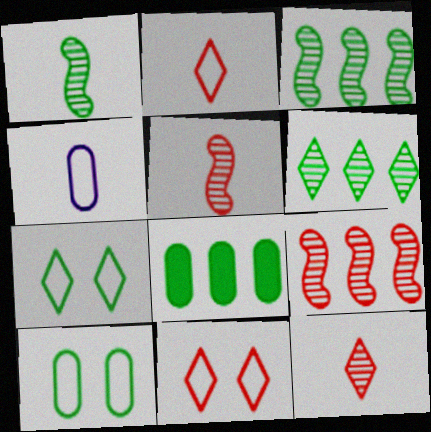[[1, 7, 8]]